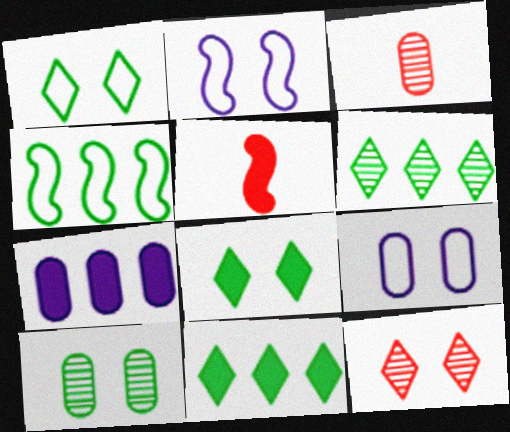[[2, 3, 11], 
[5, 6, 9], 
[5, 7, 8]]